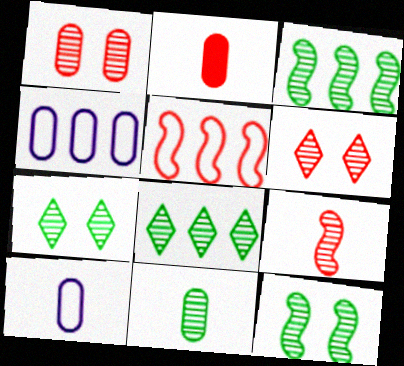[[2, 5, 6], 
[2, 10, 11], 
[3, 7, 11], 
[8, 11, 12]]